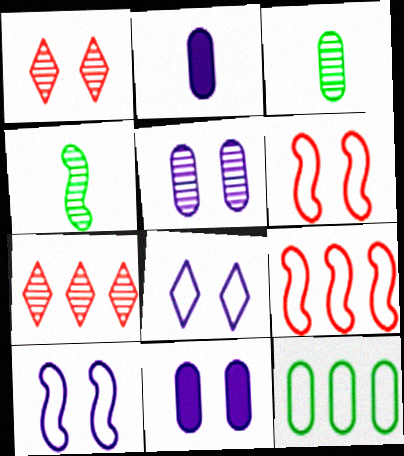[[4, 5, 7]]